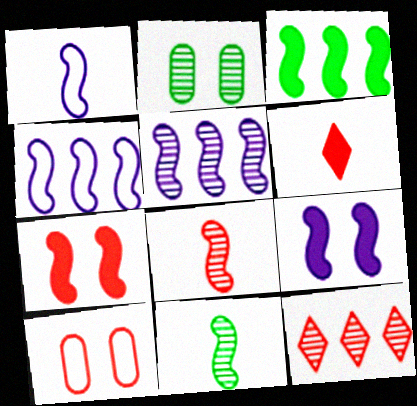[[1, 5, 9], 
[2, 4, 6], 
[4, 7, 11]]